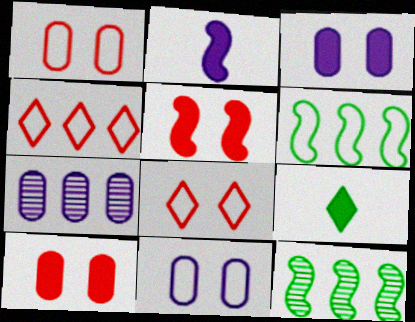[]